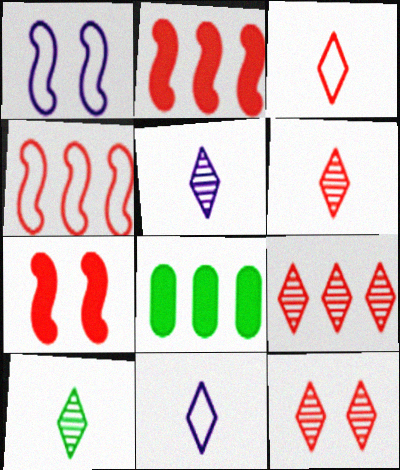[[1, 6, 8], 
[5, 6, 10], 
[6, 9, 12]]